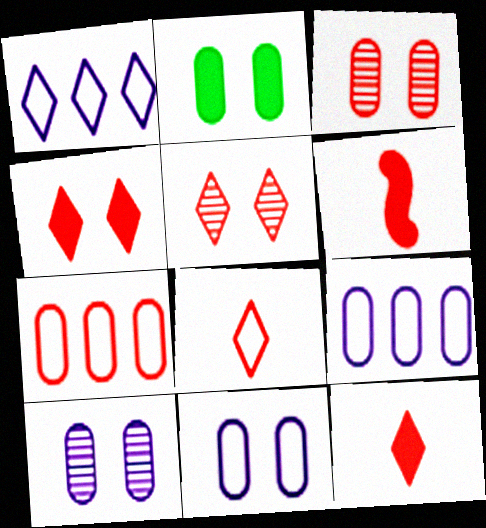[[2, 3, 11], 
[5, 6, 7]]